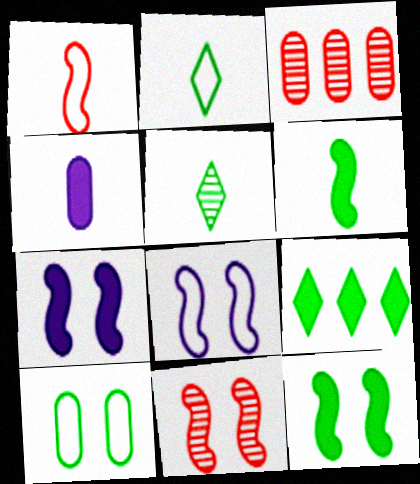[[1, 4, 5], 
[2, 3, 7], 
[3, 4, 10], 
[8, 11, 12]]